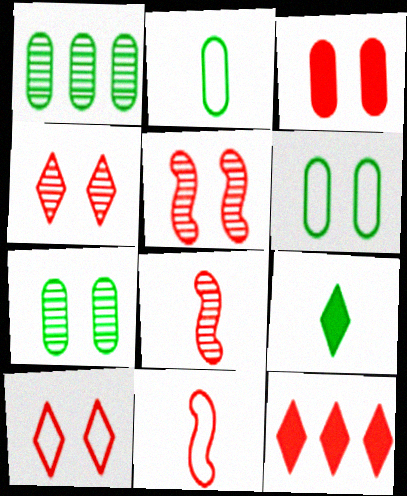[[3, 5, 10]]